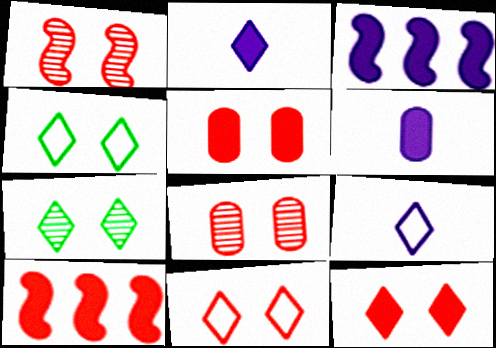[[1, 5, 11]]